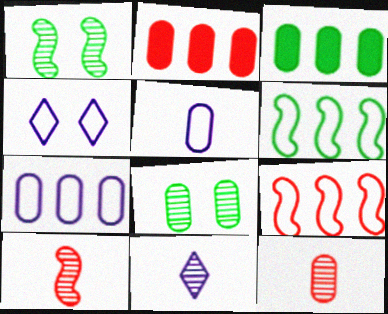[[2, 5, 8], 
[3, 4, 10]]